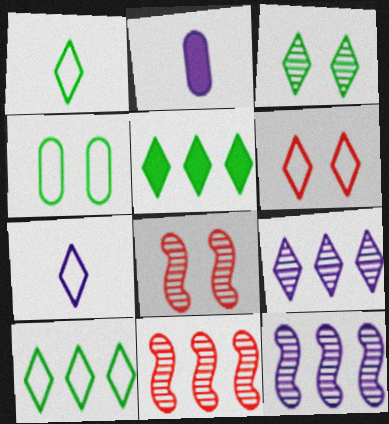[[1, 3, 5], 
[2, 8, 10], 
[6, 7, 10]]